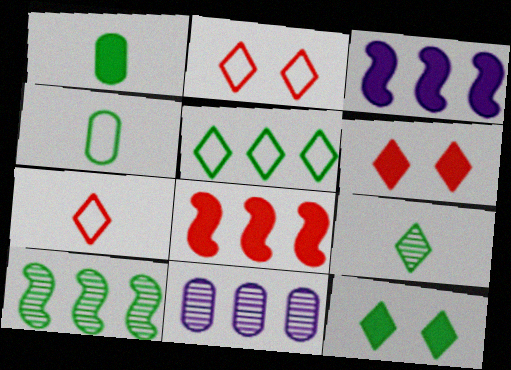[[1, 3, 6], 
[4, 10, 12], 
[5, 8, 11], 
[5, 9, 12]]